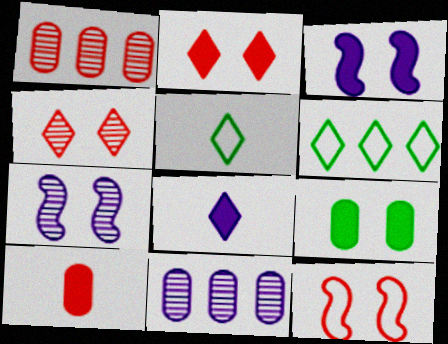[[1, 3, 5], 
[2, 3, 9], 
[4, 6, 8], 
[6, 7, 10]]